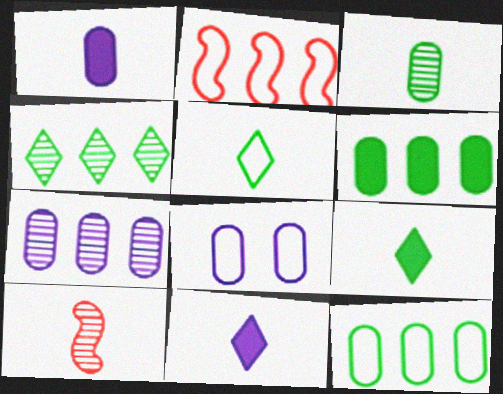[[1, 5, 10], 
[1, 7, 8], 
[2, 5, 8]]